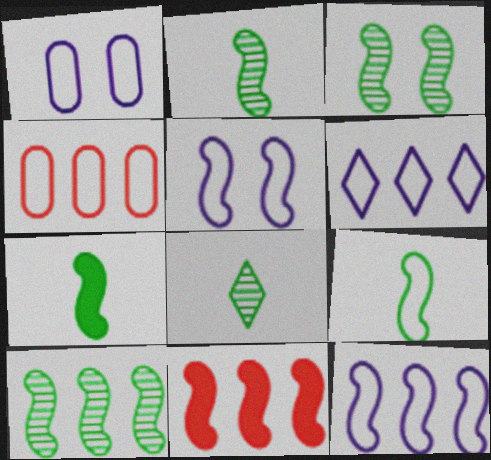[[1, 8, 11], 
[2, 3, 10], 
[2, 5, 11], 
[2, 7, 9], 
[10, 11, 12]]